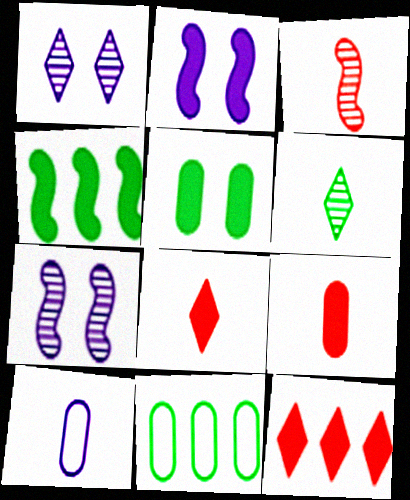[[7, 8, 11]]